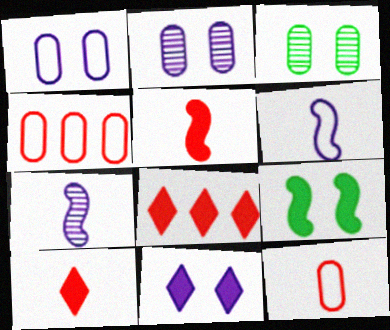[[3, 6, 8]]